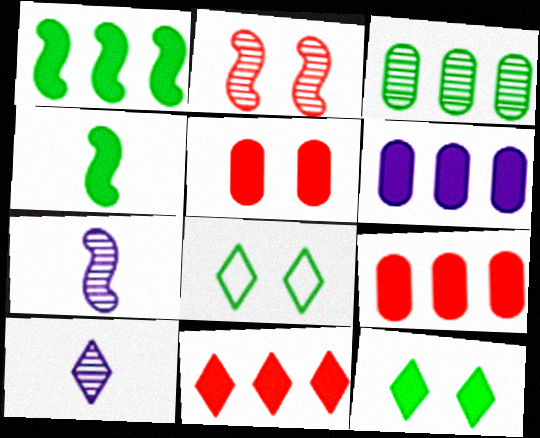[[1, 6, 11], 
[2, 3, 10], 
[3, 4, 8], 
[7, 8, 9], 
[8, 10, 11]]